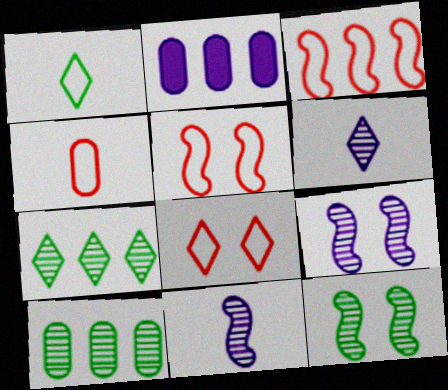[[2, 3, 7], 
[3, 4, 8]]